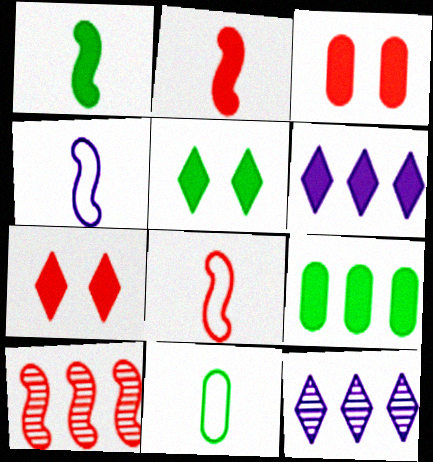[[1, 3, 6], 
[1, 5, 9]]